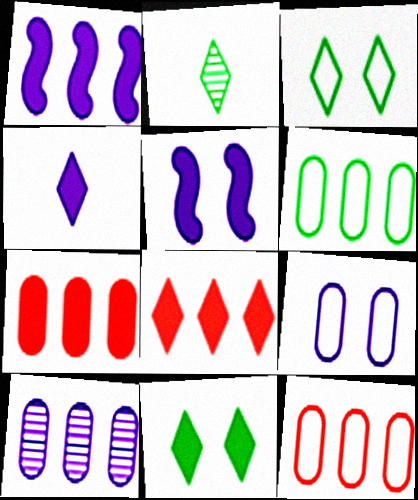[[2, 5, 12], 
[4, 8, 11], 
[6, 7, 10]]